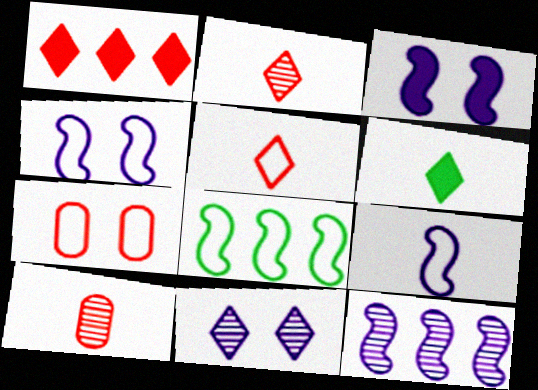[[3, 9, 12], 
[6, 7, 12], 
[6, 9, 10]]